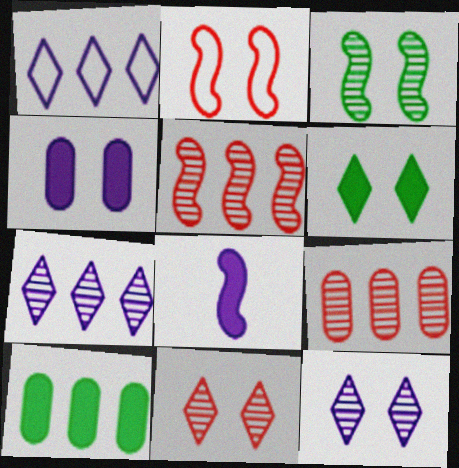[[1, 5, 10]]